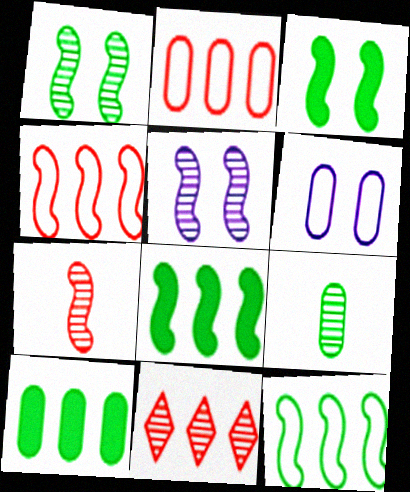[[5, 9, 11]]